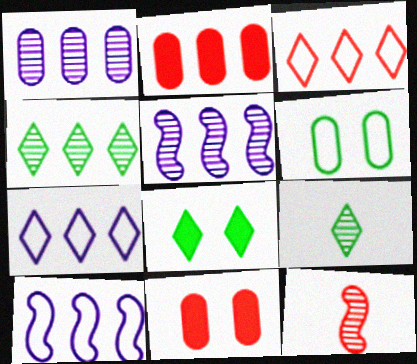[[2, 4, 10], 
[3, 11, 12], 
[9, 10, 11]]